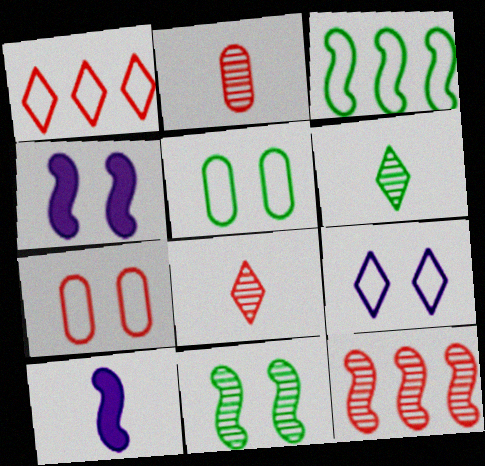[]